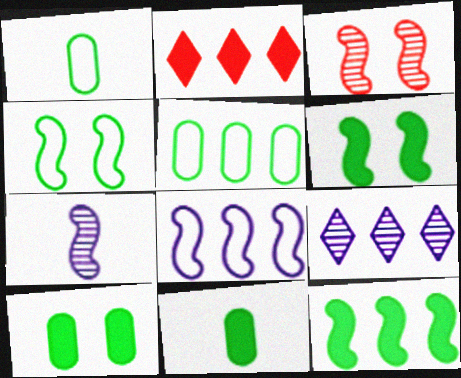[]